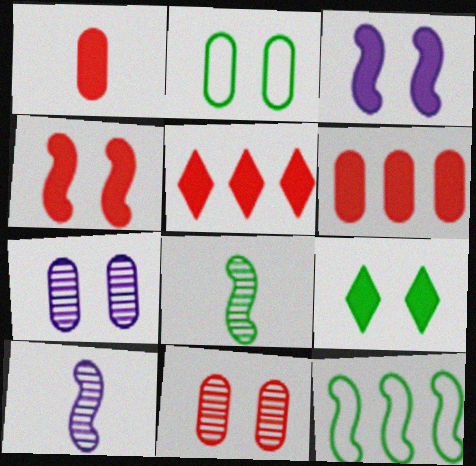[[1, 4, 5], 
[2, 5, 10], 
[4, 10, 12]]